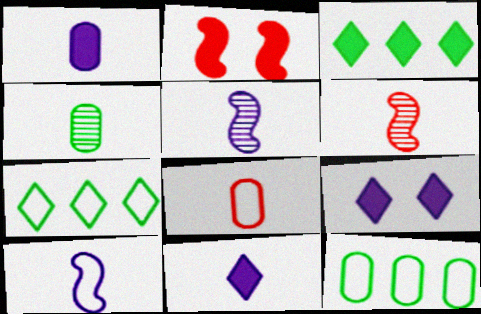[[1, 2, 3], 
[1, 4, 8], 
[6, 9, 12]]